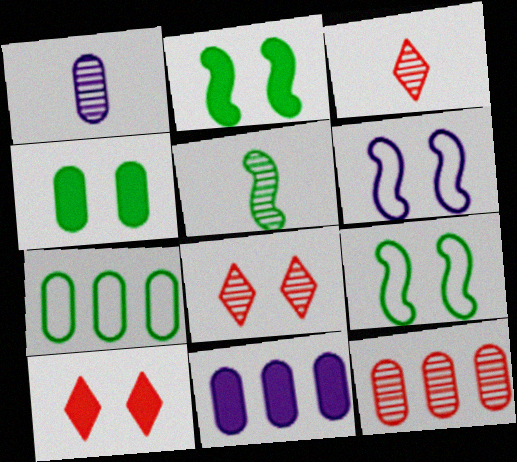[[1, 3, 5], 
[3, 9, 11], 
[4, 6, 8], 
[7, 11, 12]]